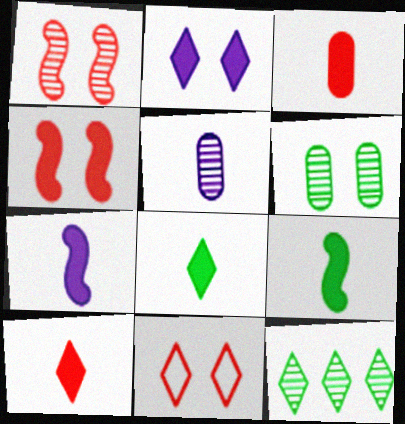[[1, 5, 12], 
[3, 7, 8]]